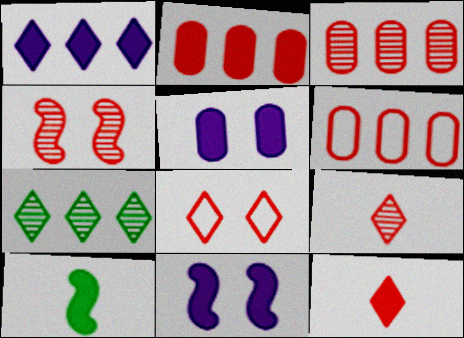[[2, 3, 6], 
[3, 4, 9], 
[4, 6, 12]]